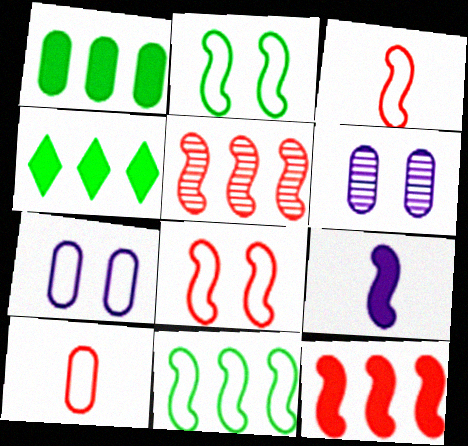[[1, 6, 10], 
[2, 5, 9], 
[3, 4, 6]]